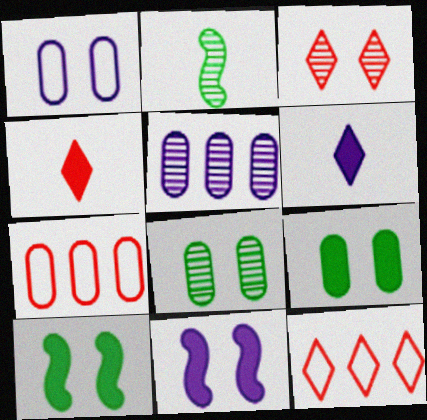[[1, 3, 10], 
[2, 3, 5], 
[3, 4, 12]]